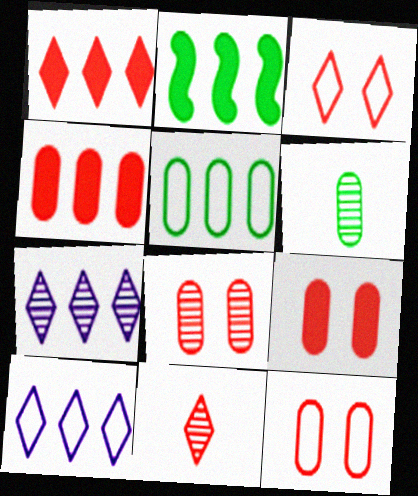[[1, 3, 11], 
[8, 9, 12]]